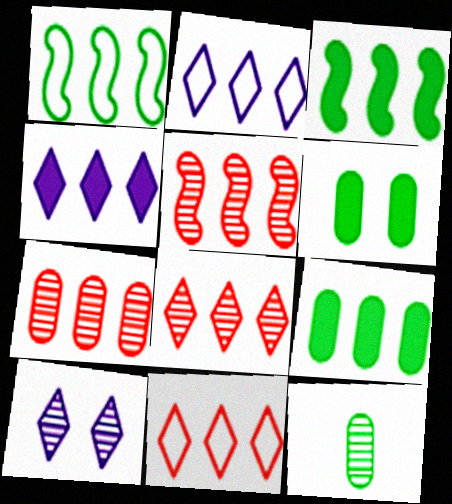[[1, 4, 7], 
[2, 3, 7], 
[2, 5, 9], 
[5, 7, 8], 
[5, 10, 12]]